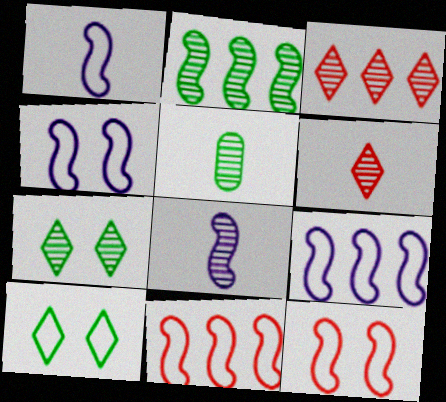[[1, 4, 9], 
[2, 5, 7], 
[5, 6, 8]]